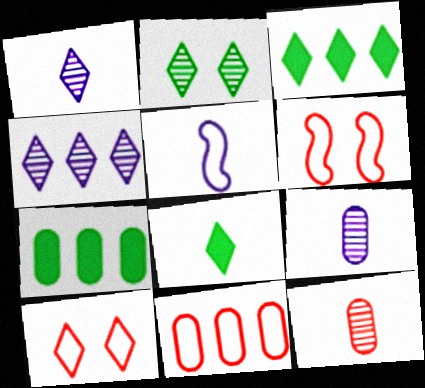[[1, 3, 10], 
[1, 6, 7], 
[3, 6, 9], 
[4, 8, 10], 
[5, 8, 12]]